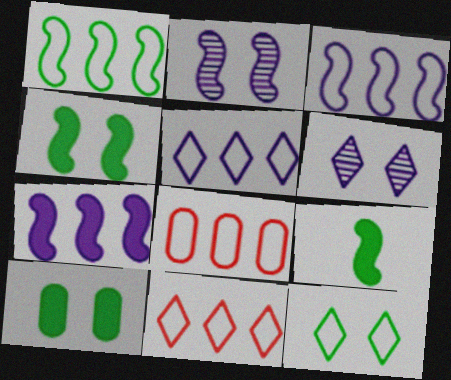[[1, 5, 8], 
[6, 8, 9]]